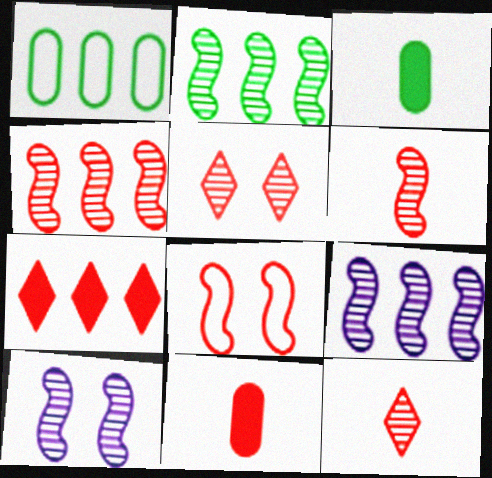[[1, 7, 9], 
[2, 4, 9], 
[2, 6, 10]]